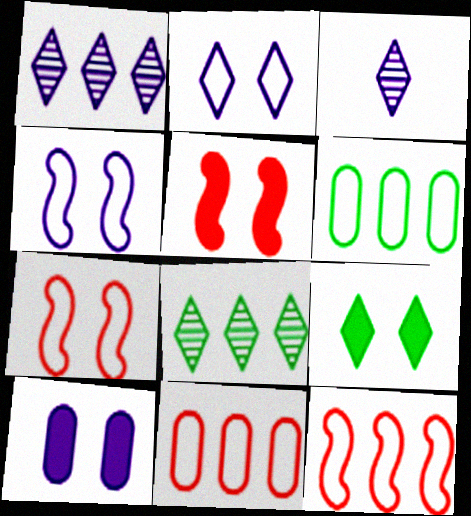[[3, 5, 6], 
[5, 9, 10]]